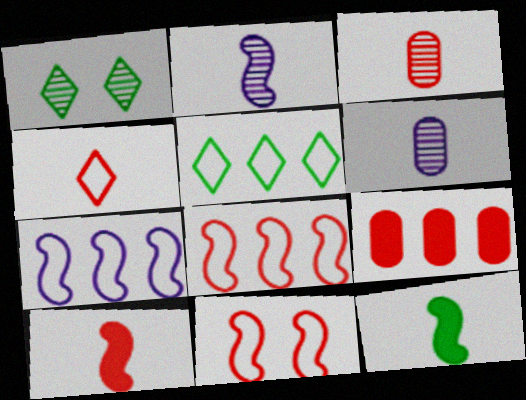[[3, 4, 10], 
[4, 6, 12]]